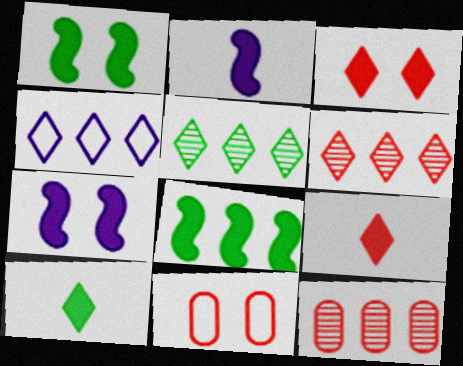[[2, 5, 11], 
[4, 8, 12]]